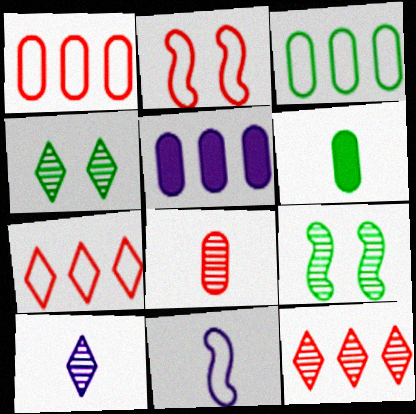[[4, 10, 12]]